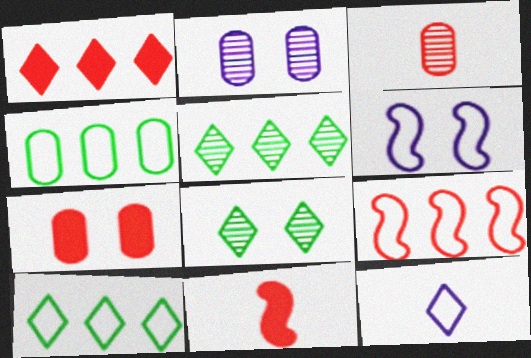[[1, 7, 11], 
[1, 8, 12], 
[2, 10, 11], 
[6, 7, 8]]